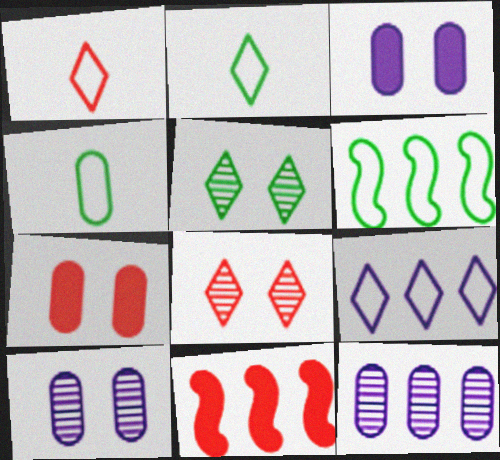[[2, 10, 11], 
[4, 7, 12]]